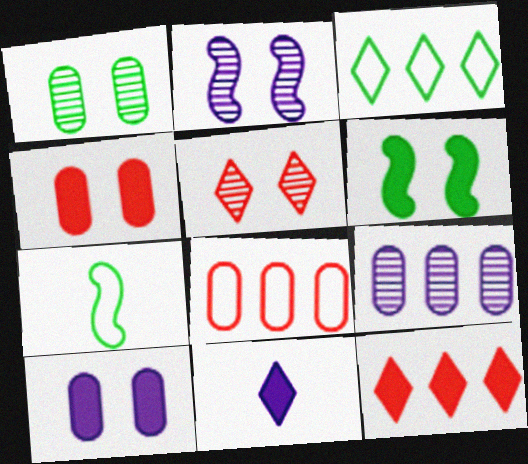[[1, 2, 5], 
[3, 5, 11]]